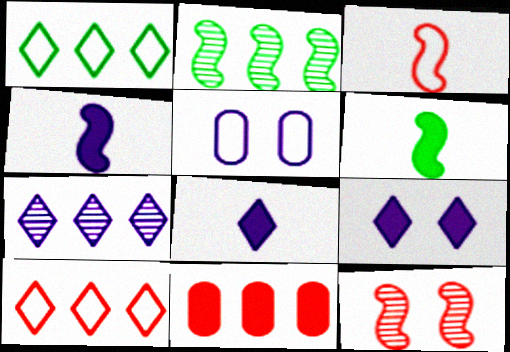[[1, 3, 5], 
[4, 5, 7], 
[6, 9, 11]]